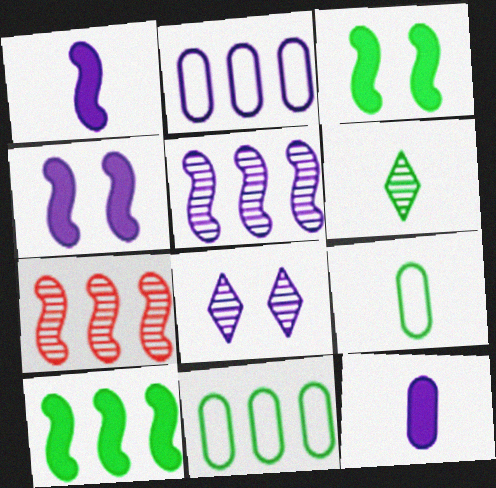[[1, 2, 8], 
[3, 6, 11]]